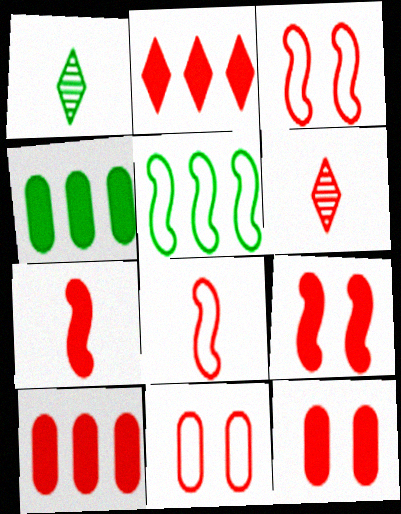[[2, 7, 12], 
[3, 6, 10]]